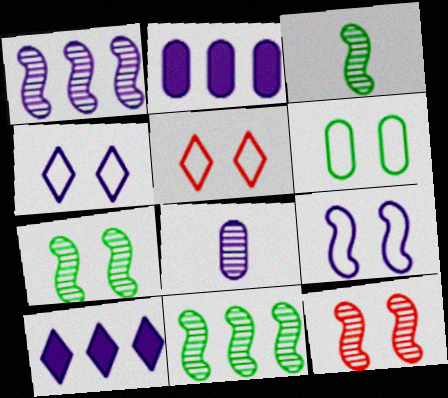[[1, 3, 12], 
[2, 3, 5], 
[3, 7, 11], 
[5, 6, 9], 
[8, 9, 10]]